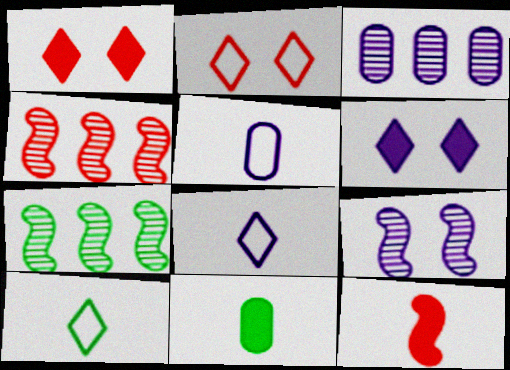[[1, 5, 7]]